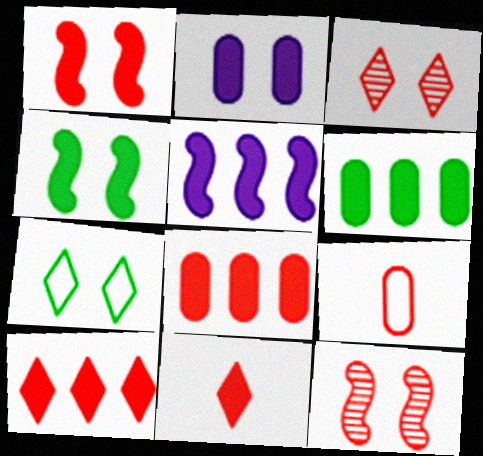[[1, 8, 11], 
[2, 7, 12], 
[5, 6, 10], 
[9, 10, 12]]